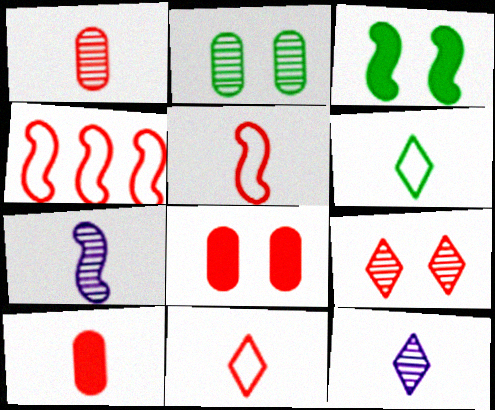[[3, 4, 7], 
[4, 9, 10], 
[6, 7, 10]]